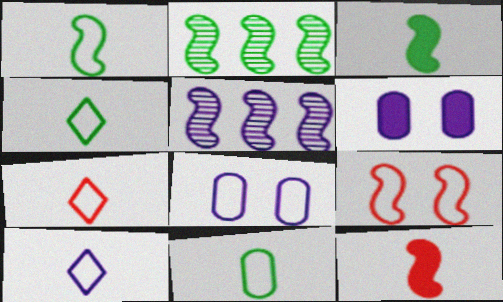[[1, 4, 11], 
[2, 6, 7], 
[3, 5, 9], 
[4, 7, 10], 
[5, 6, 10]]